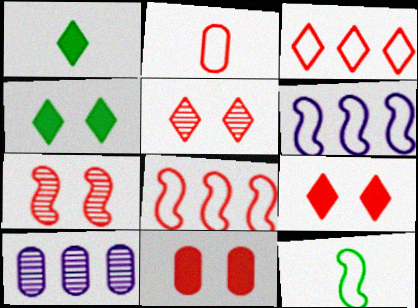[[9, 10, 12]]